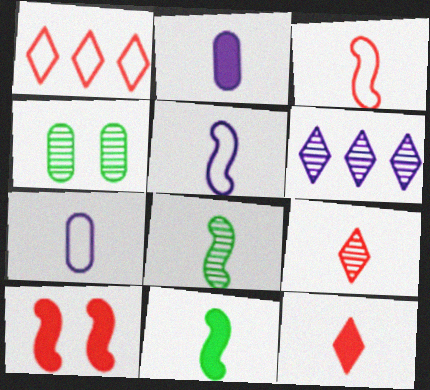[[2, 11, 12], 
[7, 8, 12], 
[7, 9, 11]]